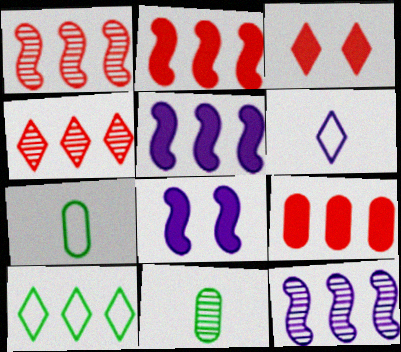[[3, 7, 12], 
[4, 7, 8], 
[9, 10, 12]]